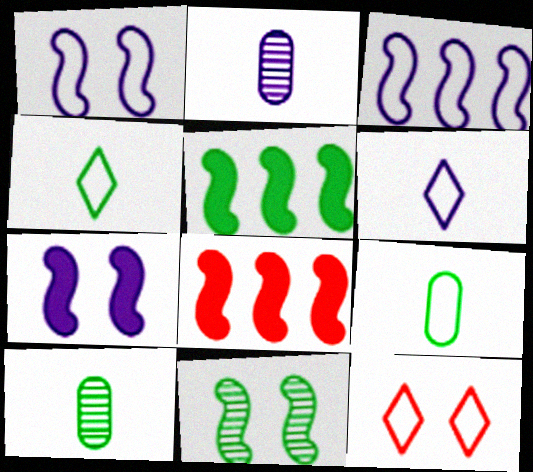[[2, 5, 12], 
[3, 9, 12]]